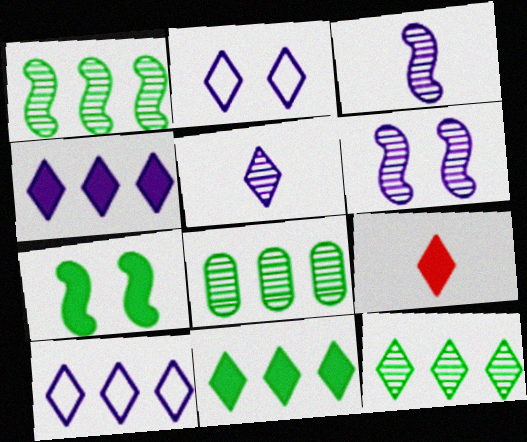[[1, 8, 12], 
[2, 4, 5], 
[2, 9, 12]]